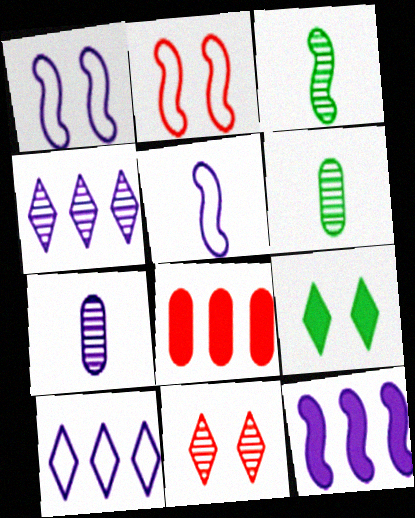[[2, 3, 12]]